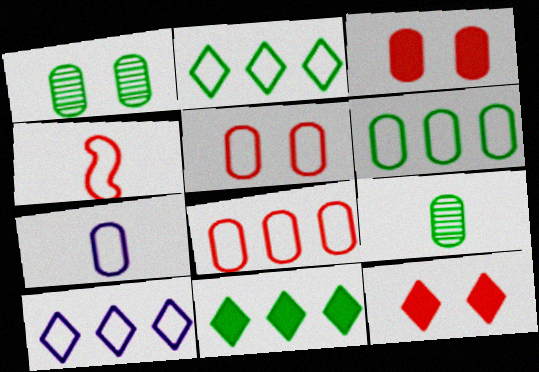[[5, 6, 7]]